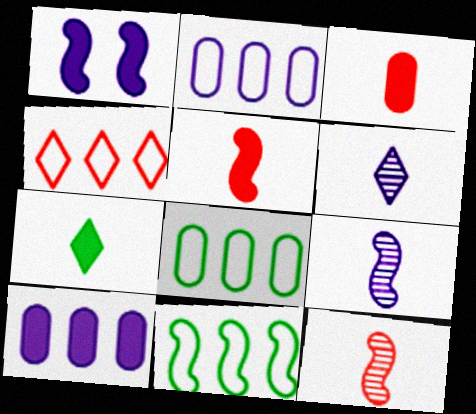[[1, 2, 6], 
[1, 11, 12], 
[2, 4, 11]]